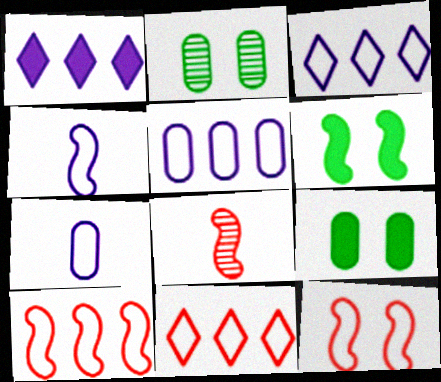[[3, 8, 9]]